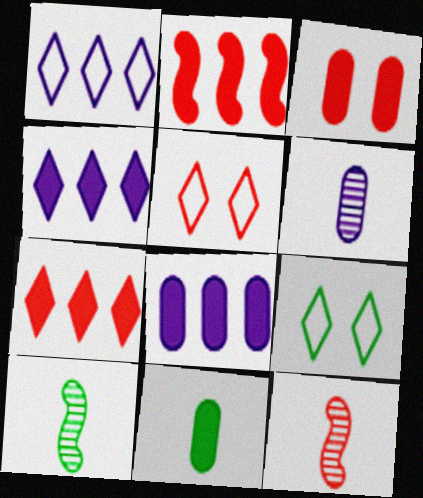[[1, 3, 10], 
[2, 6, 9], 
[3, 8, 11], 
[5, 8, 10], 
[8, 9, 12]]